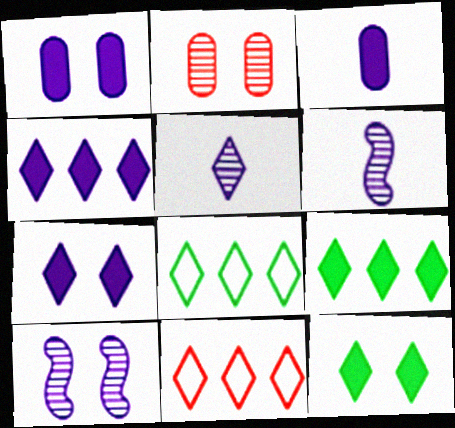[[5, 11, 12]]